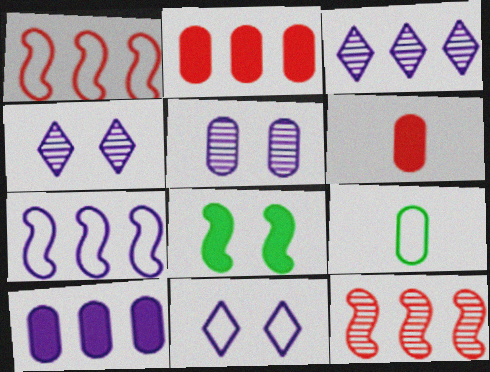[[1, 9, 11], 
[2, 5, 9], 
[3, 7, 10]]